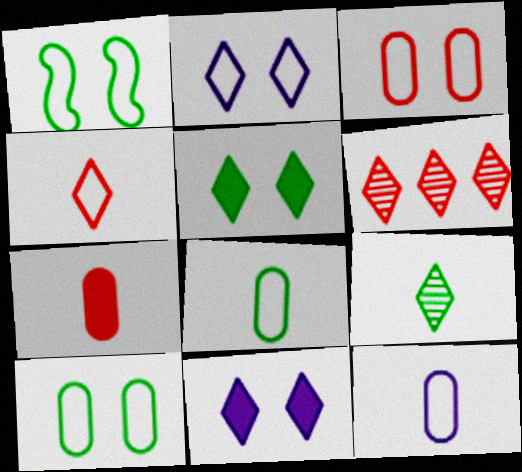[[1, 2, 3]]